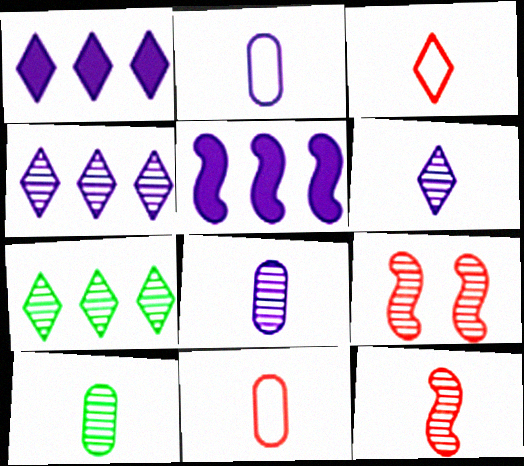[[4, 9, 10], 
[6, 10, 12], 
[7, 8, 9]]